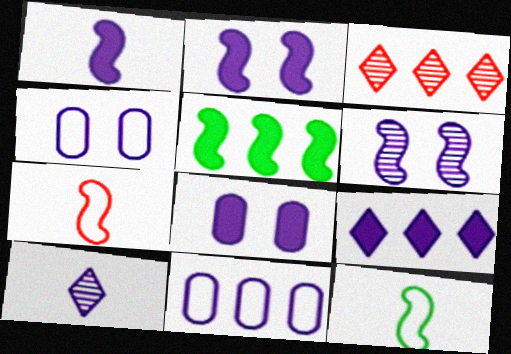[[1, 8, 9], 
[2, 10, 11], 
[3, 5, 11], 
[3, 8, 12], 
[5, 6, 7]]